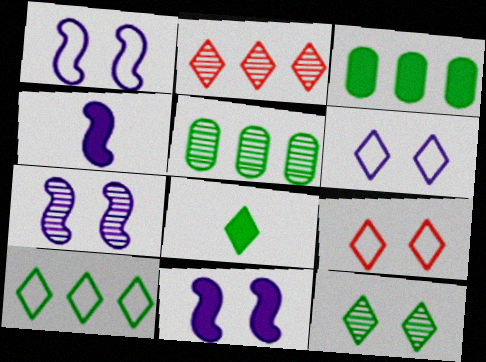[[1, 7, 11], 
[2, 6, 8], 
[4, 5, 9], 
[8, 10, 12]]